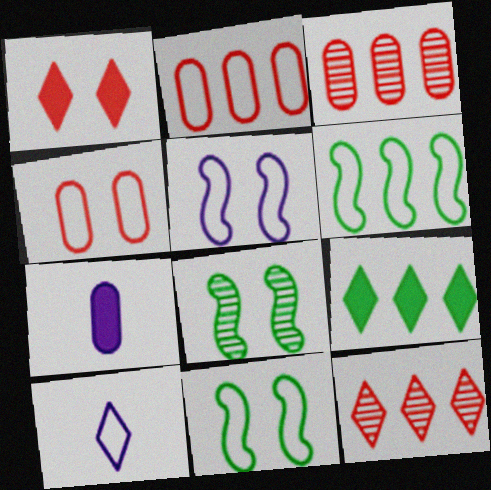[[2, 10, 11], 
[4, 6, 10], 
[7, 11, 12]]